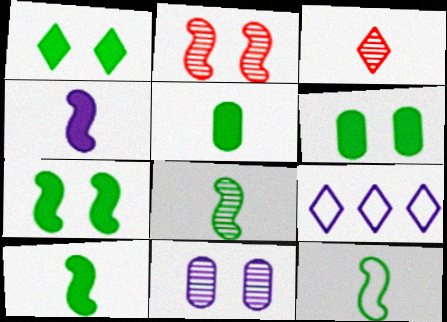[[1, 3, 9], 
[1, 6, 7], 
[2, 5, 9], 
[4, 9, 11], 
[8, 10, 12]]